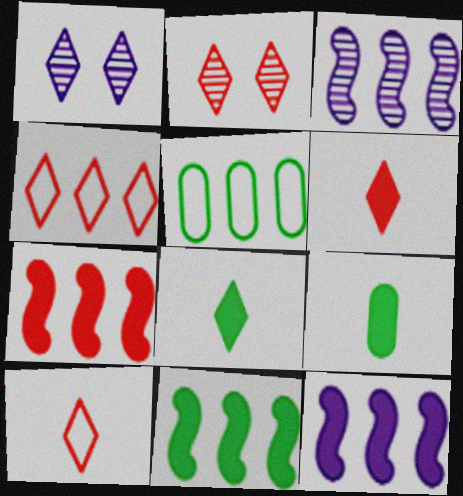[[1, 4, 8], 
[2, 4, 6], 
[7, 11, 12]]